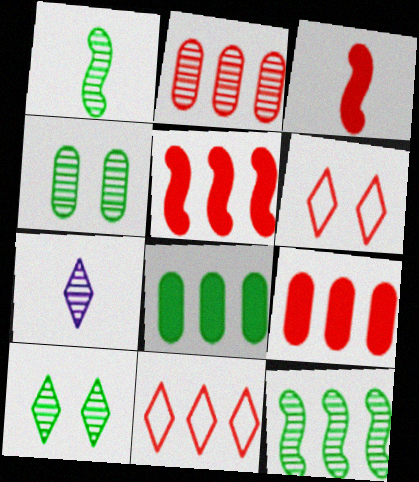[[2, 3, 6], 
[2, 5, 11]]